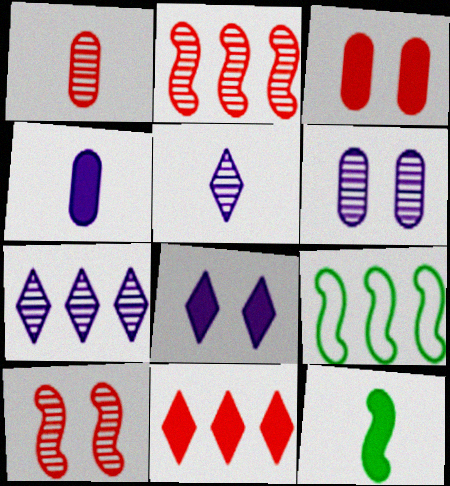[[1, 8, 9], 
[3, 5, 9]]